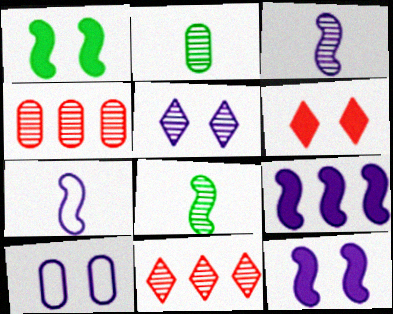[[4, 5, 8], 
[5, 10, 12]]